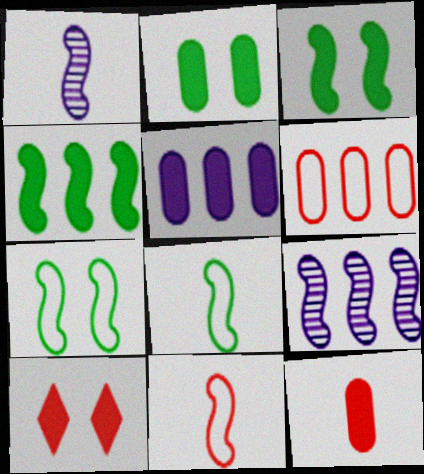[[2, 5, 12], 
[3, 9, 11]]